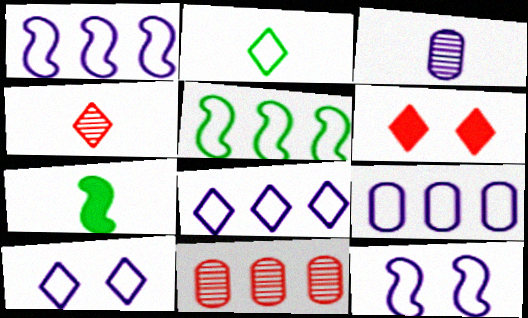[[1, 8, 9], 
[3, 5, 6], 
[7, 10, 11]]